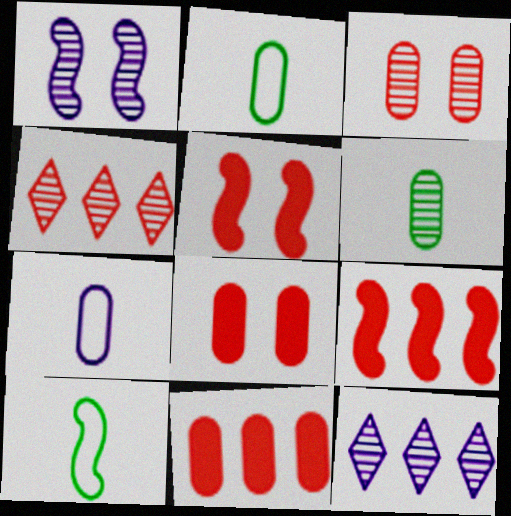[[1, 4, 6], 
[1, 9, 10], 
[2, 5, 12], 
[8, 10, 12]]